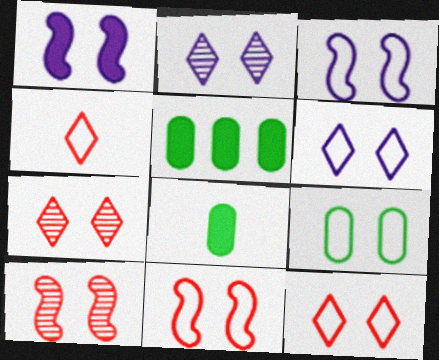[[1, 7, 9], 
[3, 9, 12], 
[6, 9, 11]]